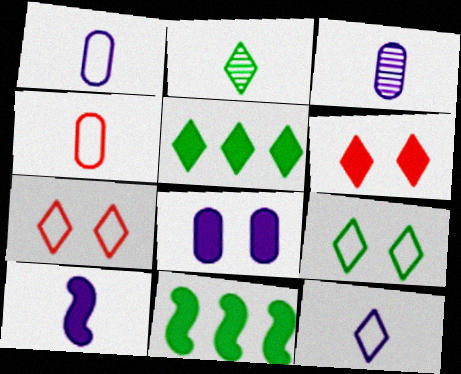[[2, 4, 10], 
[2, 5, 9], 
[3, 7, 11], 
[3, 10, 12]]